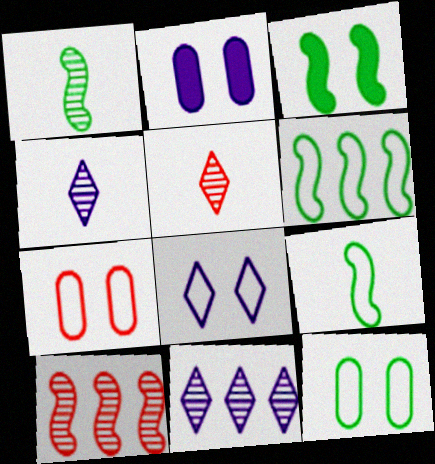[[1, 3, 6], 
[2, 5, 6]]